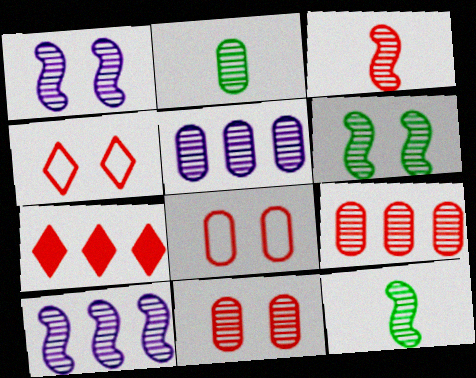[[2, 5, 11], 
[3, 6, 10], 
[3, 7, 8]]